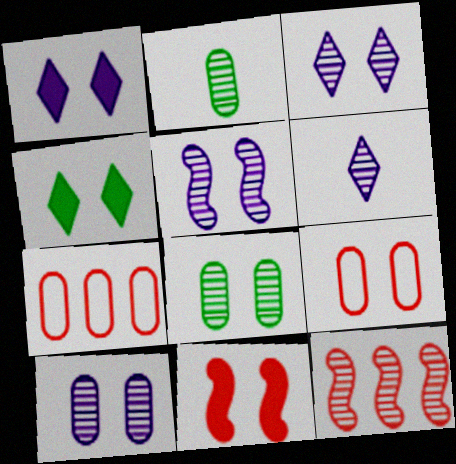[[2, 3, 12], 
[3, 5, 10], 
[4, 5, 9], 
[6, 8, 12]]